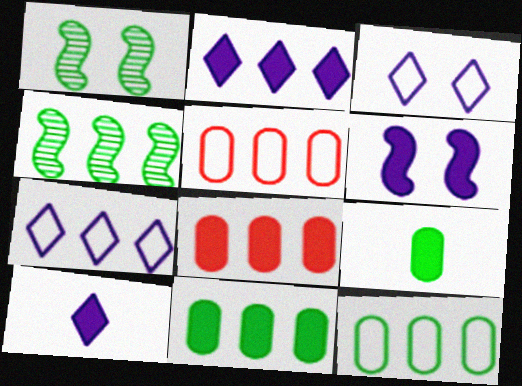[[1, 5, 10], 
[2, 4, 5], 
[4, 7, 8]]